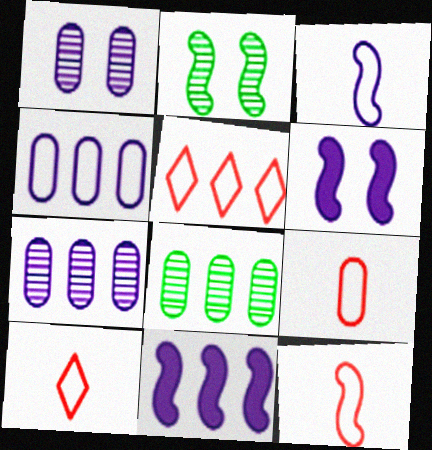[[2, 11, 12], 
[5, 8, 11], 
[6, 8, 10], 
[9, 10, 12]]